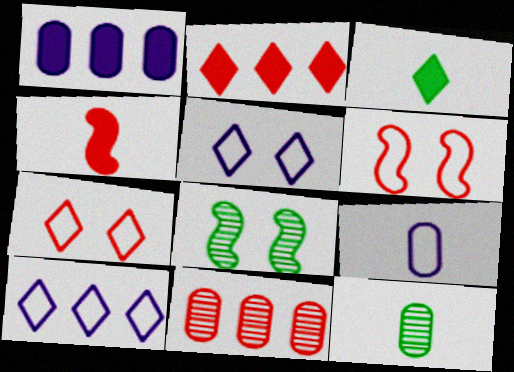[[2, 8, 9], 
[4, 7, 11]]